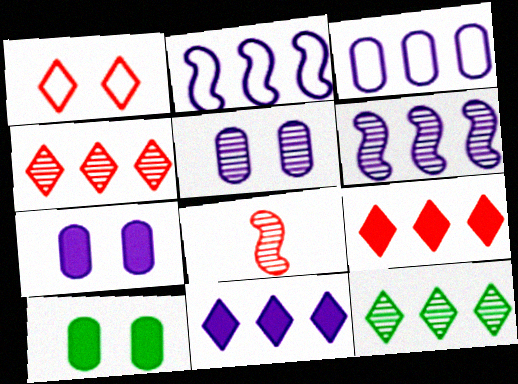[[3, 6, 11], 
[5, 8, 12]]